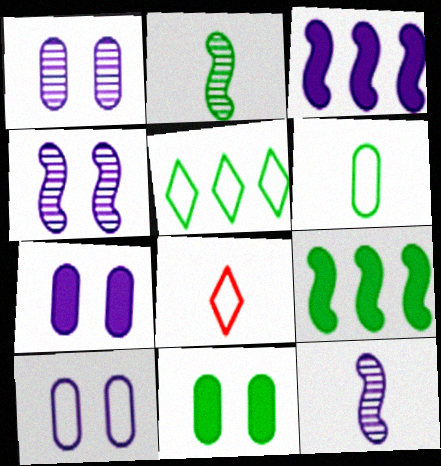[[1, 7, 10], 
[1, 8, 9], 
[2, 5, 11]]